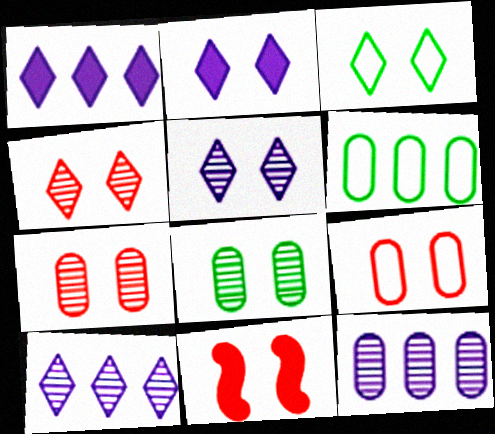[[2, 3, 4], 
[4, 9, 11]]